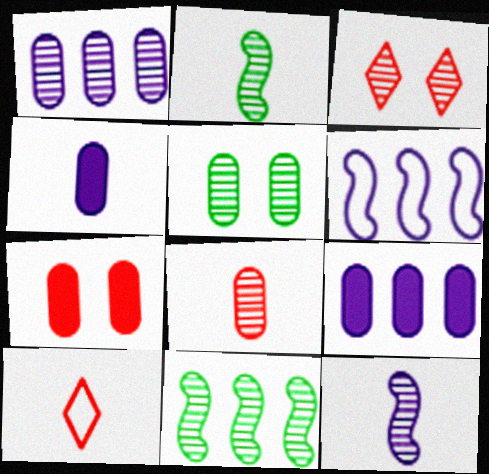[[1, 2, 3], 
[1, 5, 8], 
[2, 4, 10]]